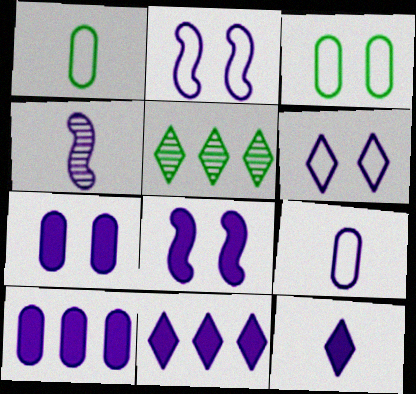[[4, 6, 10], 
[4, 9, 12], 
[8, 10, 12]]